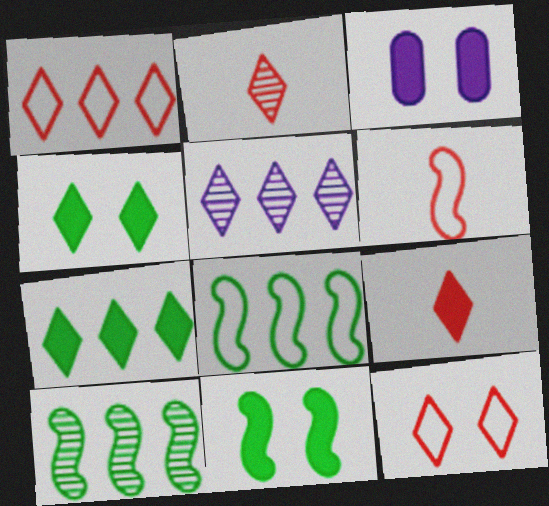[[1, 5, 7], 
[2, 3, 8]]